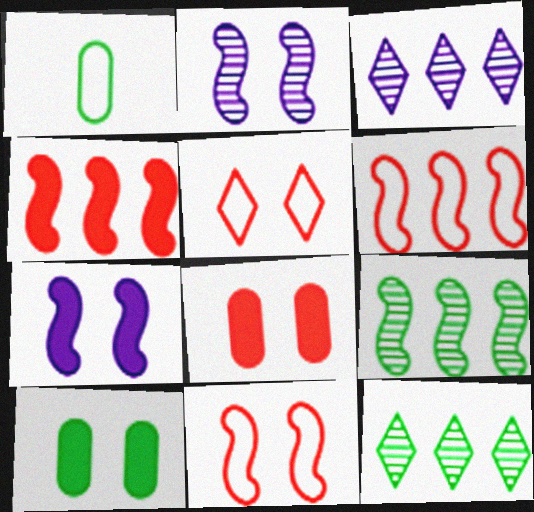[[2, 5, 10]]